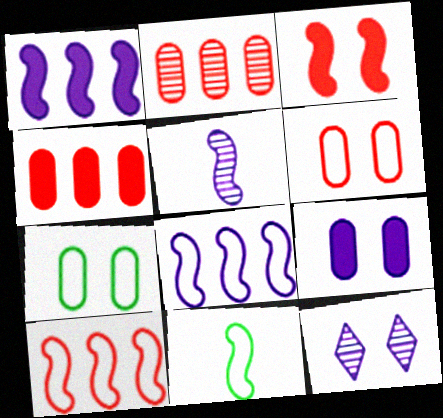[[3, 7, 12], 
[4, 11, 12]]